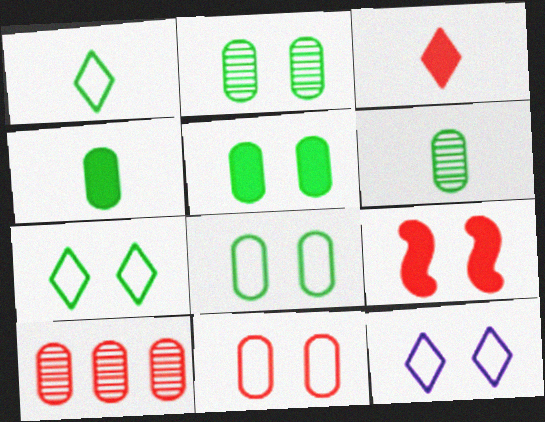[[2, 5, 8], 
[2, 9, 12]]